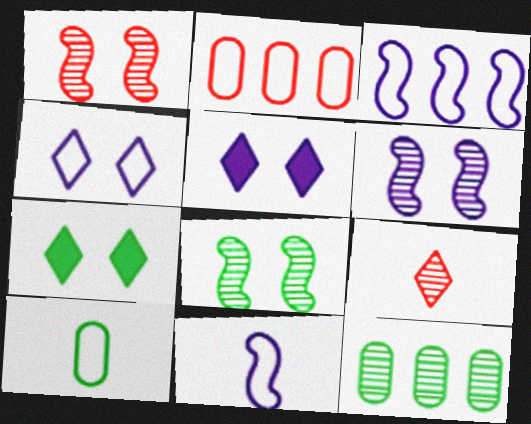[[1, 6, 8], 
[6, 9, 12]]